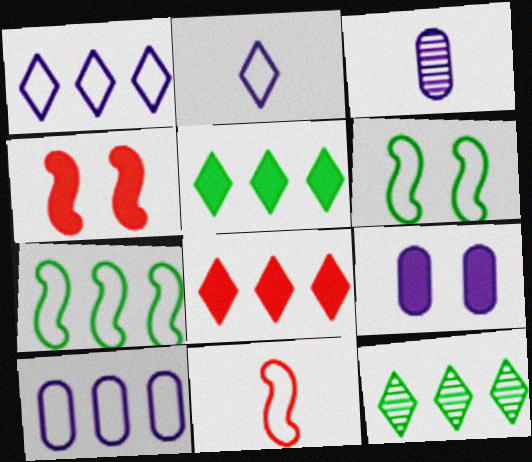[[1, 8, 12], 
[3, 6, 8], 
[3, 9, 10], 
[9, 11, 12]]